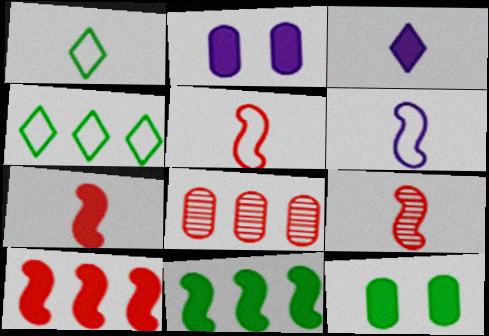[[2, 4, 9], 
[3, 10, 12], 
[5, 7, 9]]